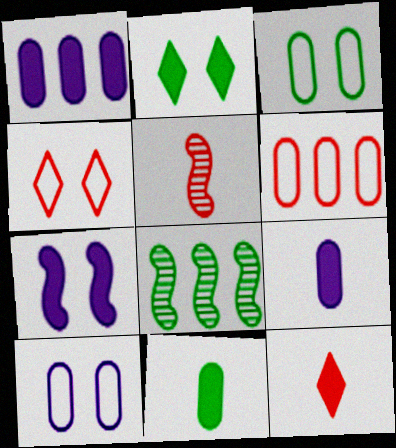[[4, 8, 9], 
[8, 10, 12]]